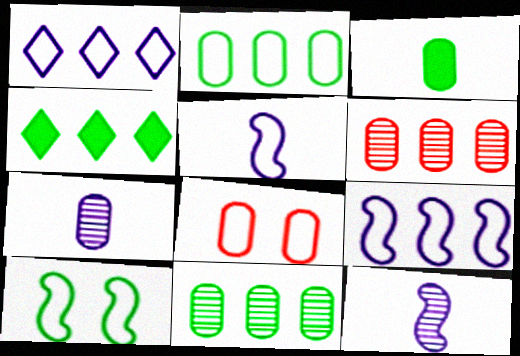[[4, 6, 9], 
[4, 8, 12]]